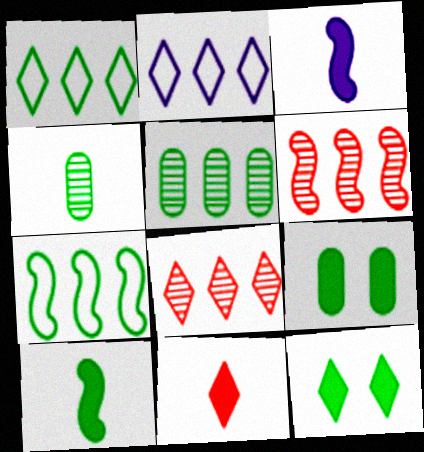[[4, 7, 12]]